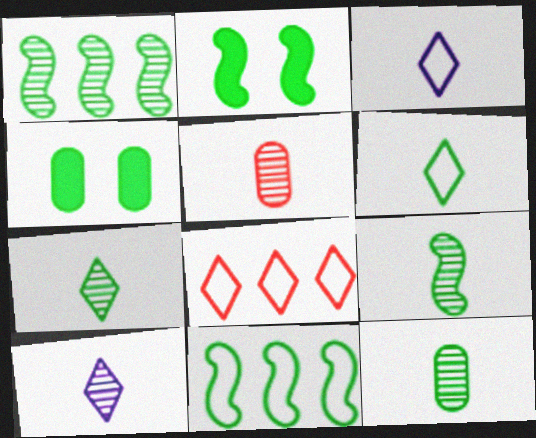[[1, 4, 6], 
[2, 9, 11], 
[4, 7, 11], 
[5, 9, 10], 
[7, 9, 12]]